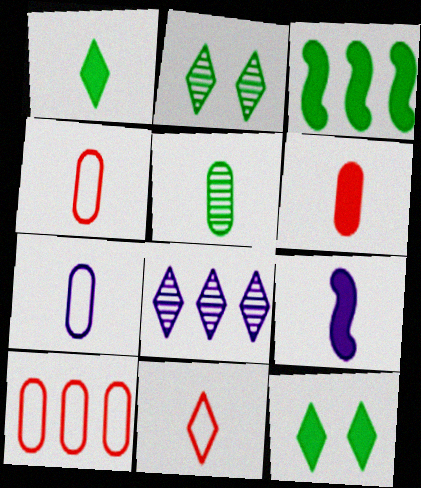[[1, 6, 9], 
[2, 9, 10], 
[3, 8, 10], 
[5, 6, 7], 
[5, 9, 11], 
[8, 11, 12]]